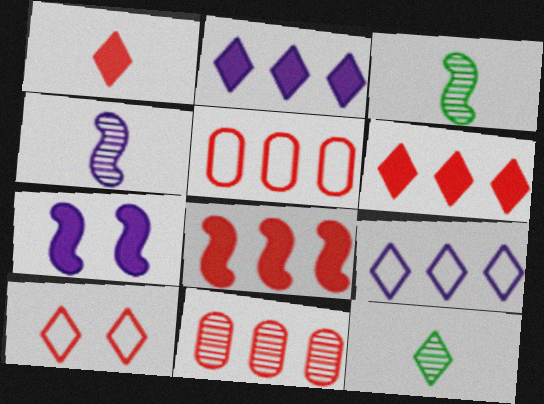[[2, 10, 12], 
[5, 7, 12]]